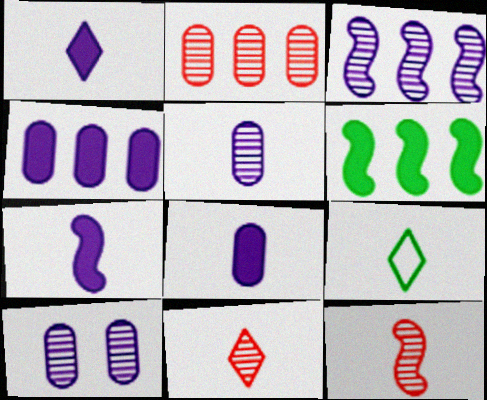[[1, 7, 8], 
[1, 9, 11], 
[8, 9, 12]]